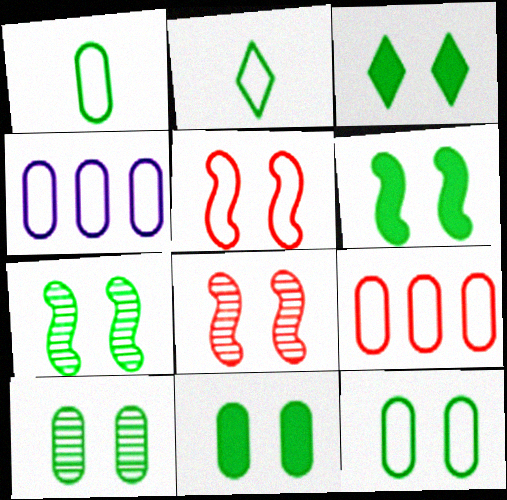[[2, 4, 5], 
[3, 6, 11], 
[3, 7, 12], 
[10, 11, 12]]